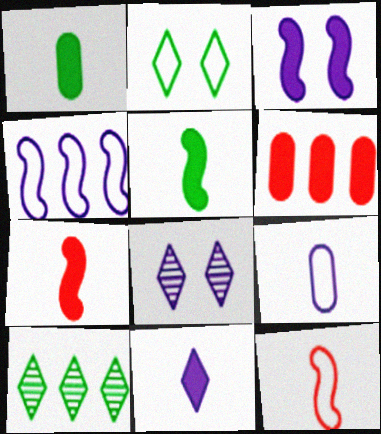[[1, 7, 11], 
[4, 6, 10]]